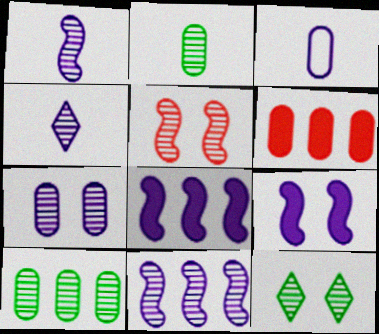[[4, 5, 10], 
[4, 7, 11], 
[5, 7, 12]]